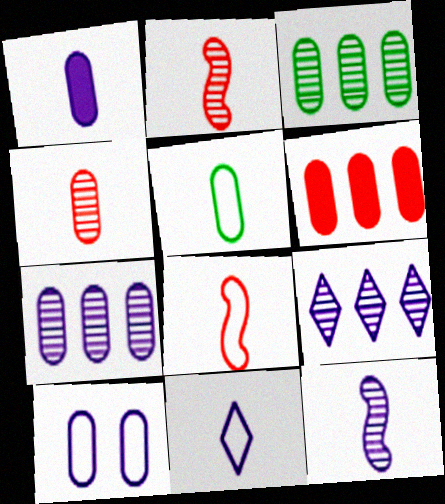[[1, 4, 5], 
[1, 7, 10], 
[1, 11, 12], 
[5, 8, 11]]